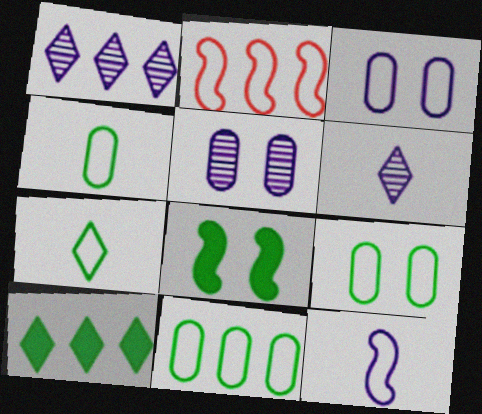[[2, 3, 7], 
[4, 9, 11]]